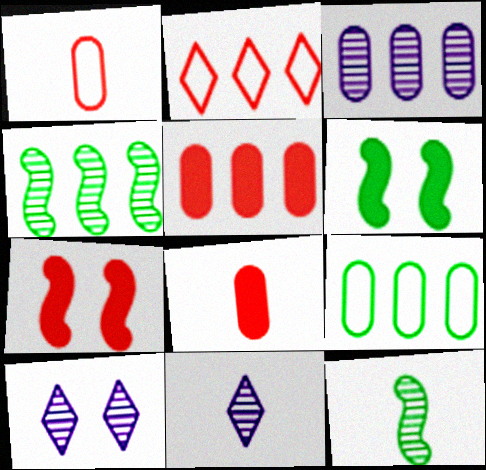[[3, 5, 9], 
[7, 9, 11]]